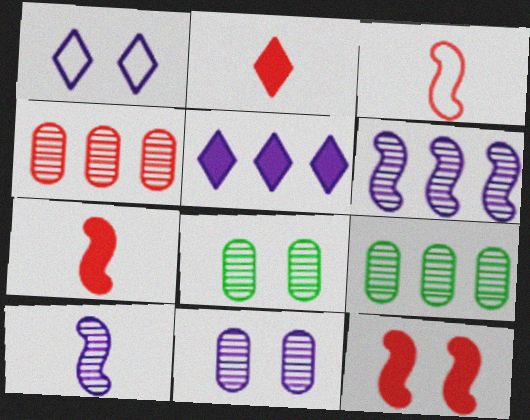[[1, 7, 9], 
[1, 8, 12], 
[3, 5, 8]]